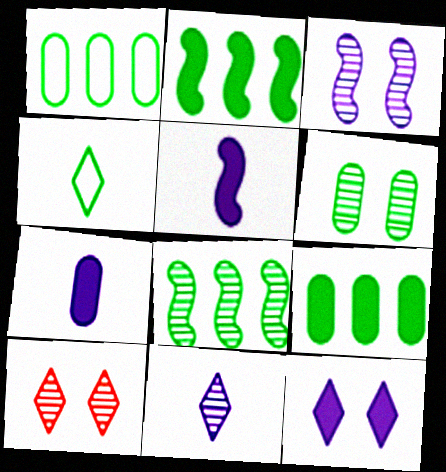[[1, 5, 10], 
[2, 4, 6], 
[3, 6, 10]]